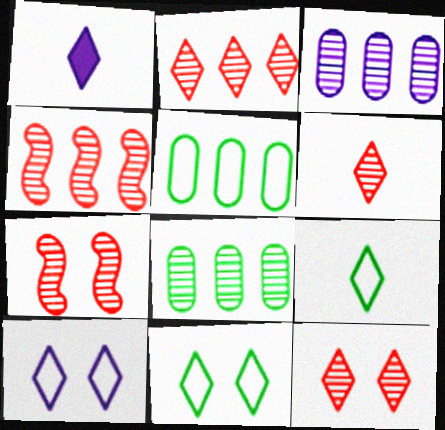[[1, 2, 11], 
[1, 5, 7], 
[1, 6, 9], 
[2, 6, 12]]